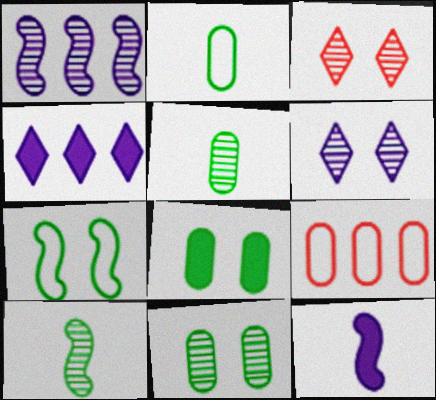[[1, 3, 5]]